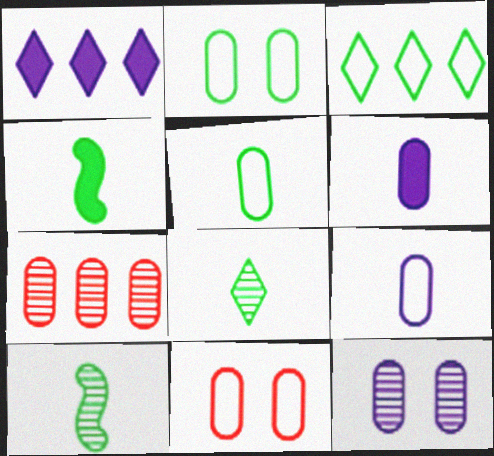[[1, 10, 11], 
[2, 6, 7], 
[4, 5, 8]]